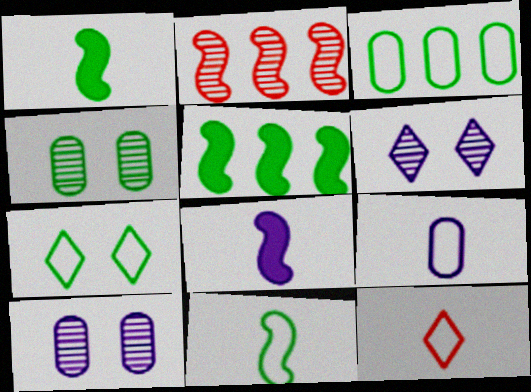[[3, 7, 11], 
[5, 10, 12], 
[9, 11, 12]]